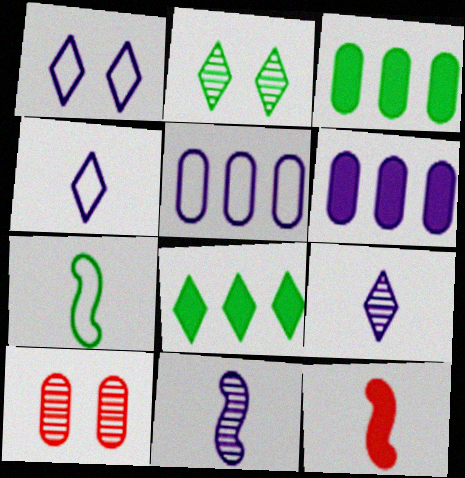[[1, 6, 11], 
[2, 3, 7], 
[2, 5, 12], 
[7, 11, 12]]